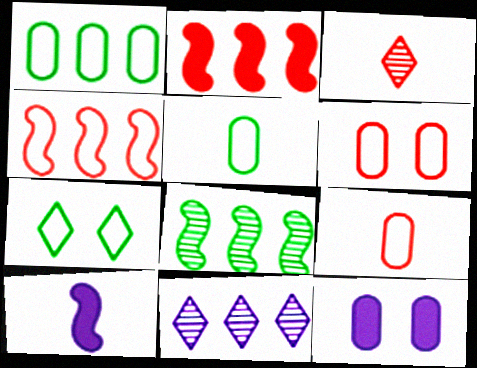[[1, 2, 11], 
[2, 3, 6], 
[3, 5, 10]]